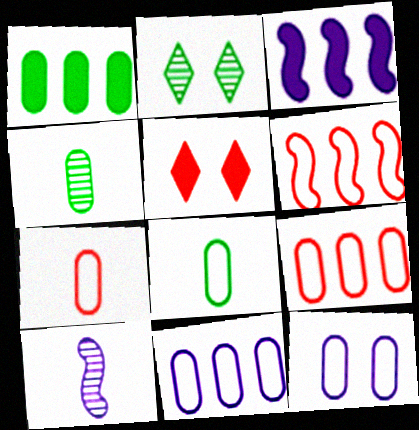[[2, 3, 7], 
[8, 9, 12]]